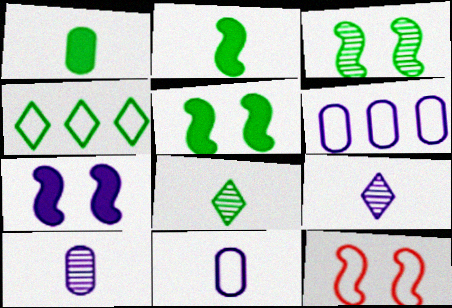[[1, 3, 4], 
[3, 7, 12], 
[4, 11, 12], 
[6, 7, 9]]